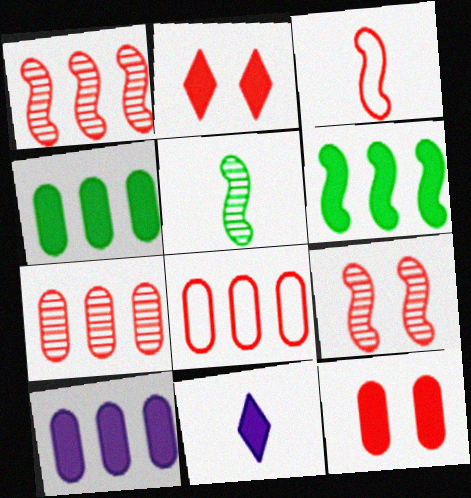[[2, 3, 7], 
[6, 11, 12]]